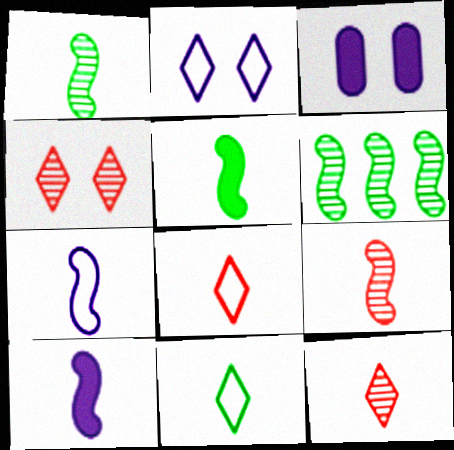[[3, 6, 8], 
[5, 7, 9]]